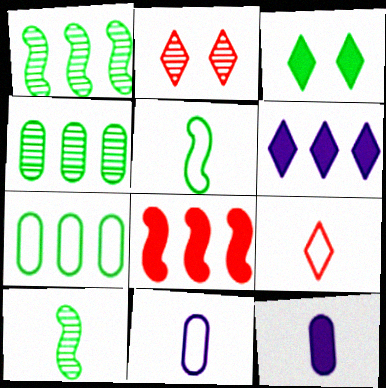[[3, 4, 5], 
[3, 7, 10], 
[3, 8, 12], 
[5, 9, 11], 
[9, 10, 12]]